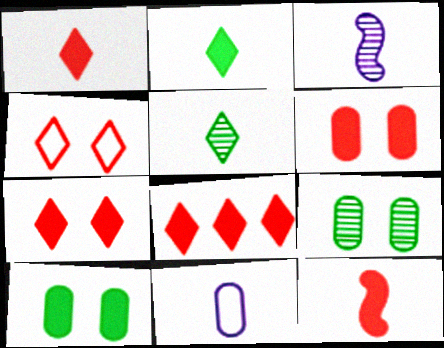[[1, 7, 8], 
[5, 11, 12], 
[6, 8, 12]]